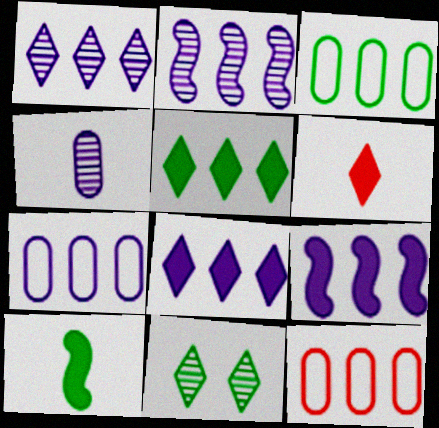[[1, 7, 9], 
[2, 5, 12], 
[2, 7, 8], 
[3, 7, 12], 
[3, 10, 11]]